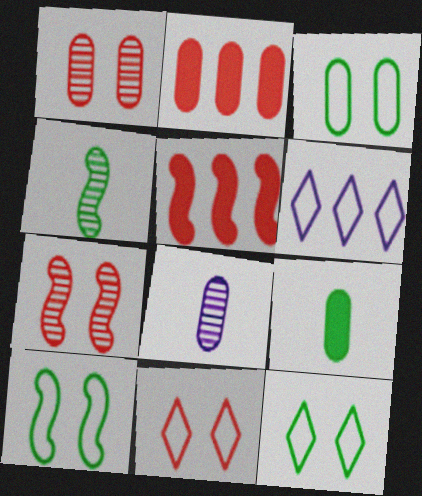[[2, 3, 8], 
[3, 10, 12], 
[5, 8, 12], 
[6, 7, 9]]